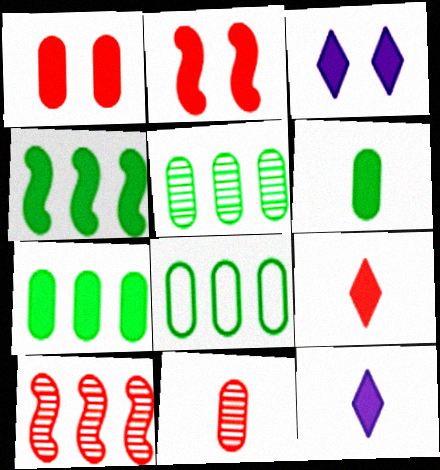[[1, 4, 12], 
[2, 7, 12], 
[5, 7, 8]]